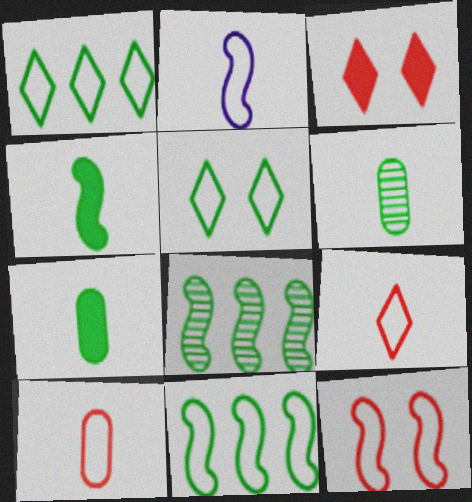[[2, 11, 12], 
[5, 7, 8]]